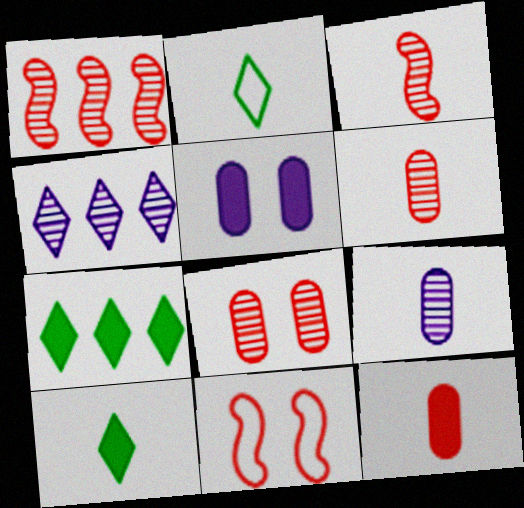[[1, 2, 5], 
[7, 9, 11]]